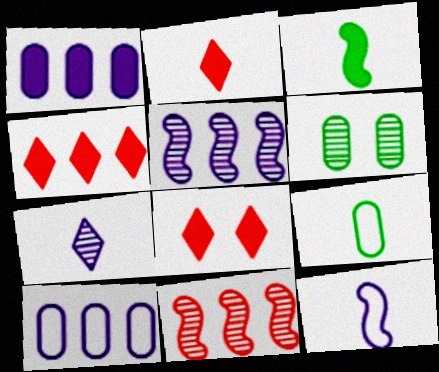[[1, 3, 8], 
[2, 4, 8], 
[4, 6, 12], 
[5, 8, 9], 
[6, 7, 11]]